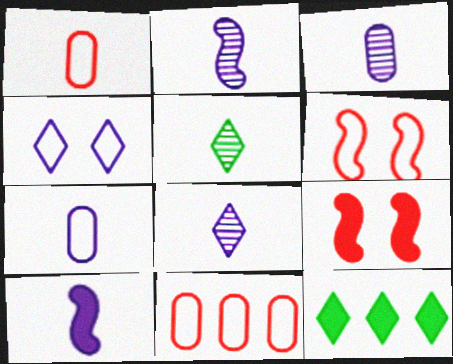[[1, 5, 10], 
[2, 3, 8], 
[3, 6, 12], 
[7, 8, 10]]